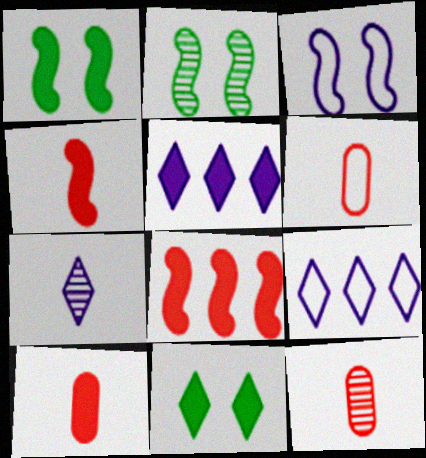[[1, 5, 10], 
[1, 9, 12], 
[2, 5, 6], 
[2, 9, 10], 
[6, 10, 12]]